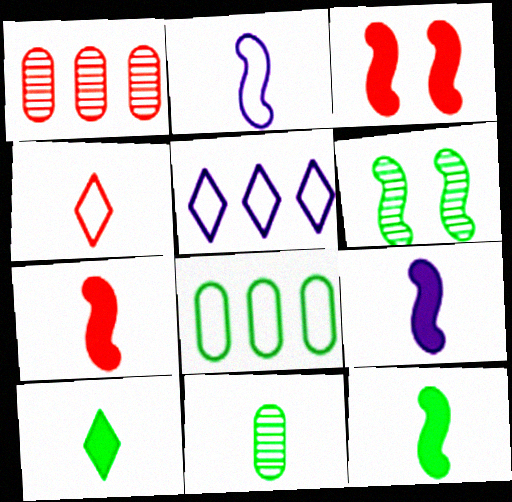[[1, 3, 4], 
[3, 5, 11], 
[4, 9, 11], 
[6, 8, 10], 
[7, 9, 12]]